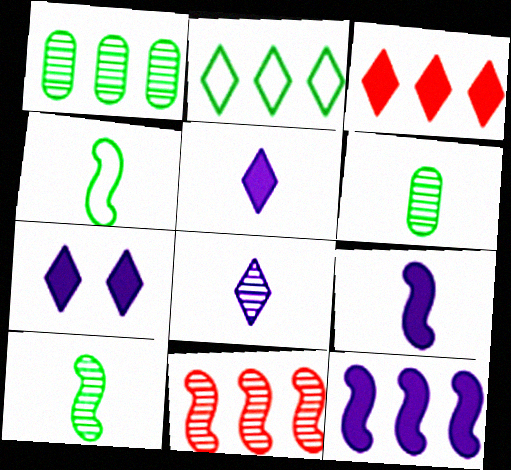[]